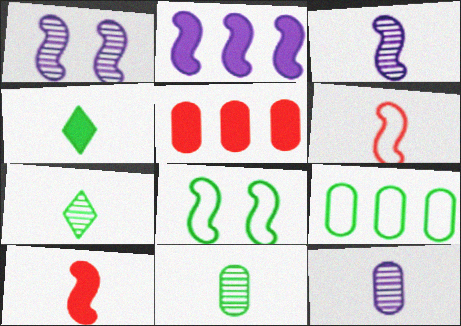[[4, 6, 12]]